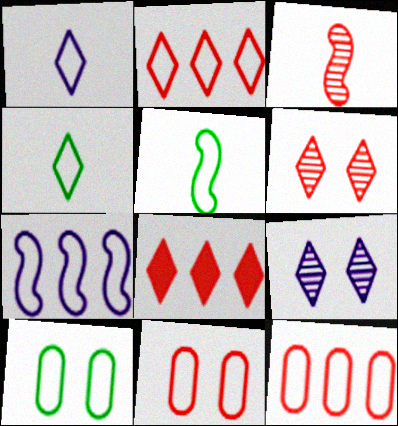[[3, 8, 11], 
[4, 7, 11], 
[4, 8, 9]]